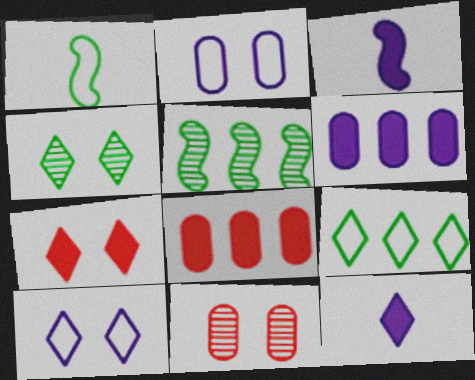[[3, 9, 11], 
[4, 7, 10]]